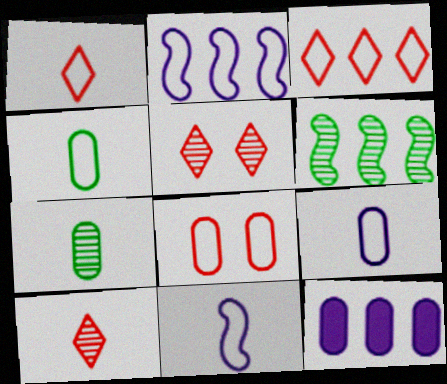[[1, 4, 11], 
[3, 6, 12], 
[7, 8, 12]]